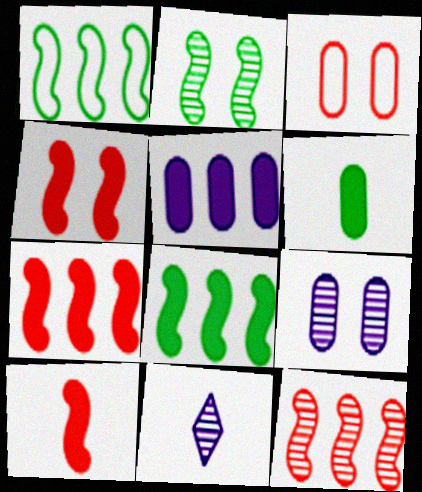[[3, 8, 11], 
[4, 7, 10]]